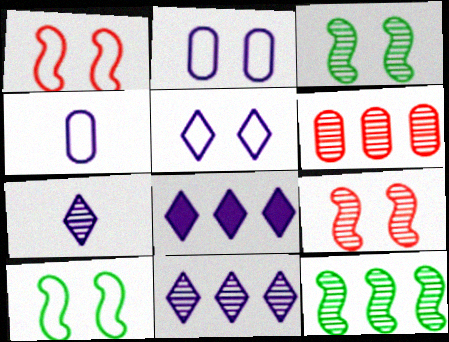[[3, 6, 7], 
[5, 7, 8], 
[6, 11, 12]]